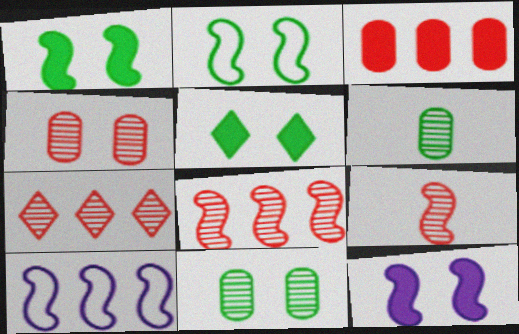[[1, 9, 10], 
[2, 5, 11], 
[4, 7, 9]]